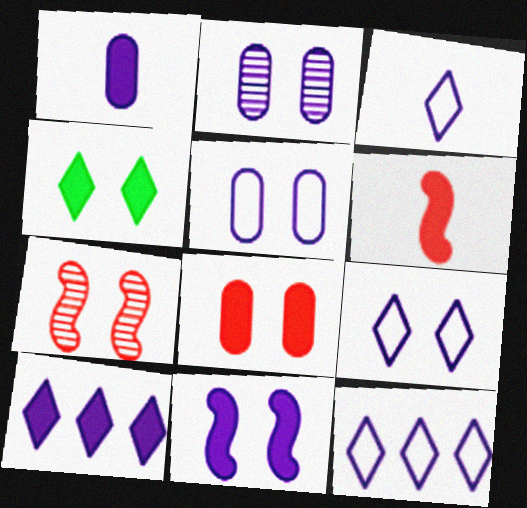[[1, 10, 11], 
[2, 9, 11], 
[3, 9, 12], 
[4, 5, 7], 
[4, 8, 11]]